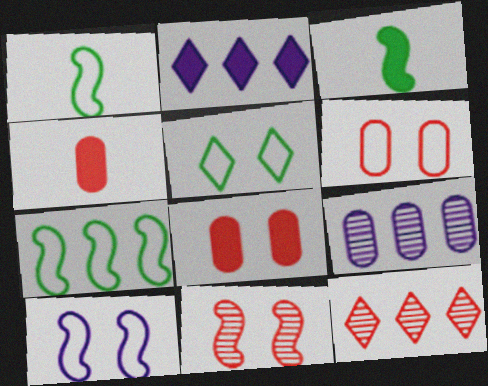[[2, 3, 8], 
[5, 6, 10]]